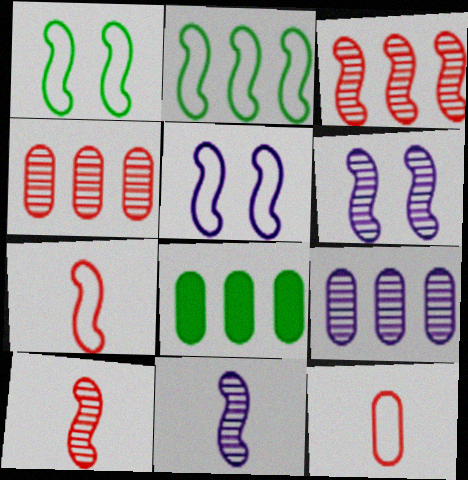[[2, 5, 7]]